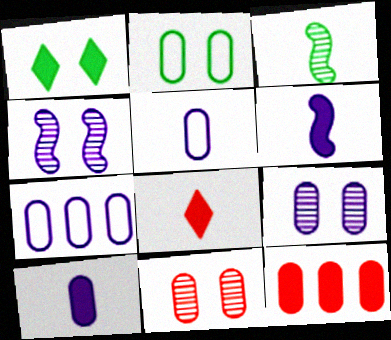[[1, 6, 12], 
[3, 5, 8], 
[7, 9, 10]]